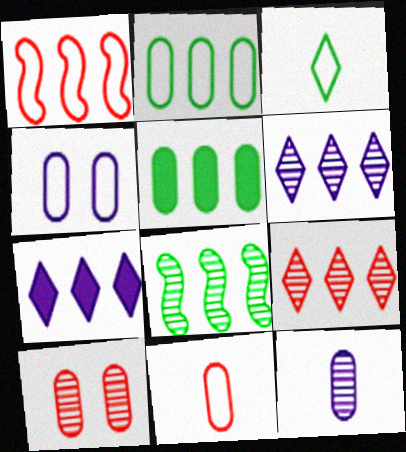[[1, 3, 4], 
[1, 5, 6], 
[2, 4, 11]]